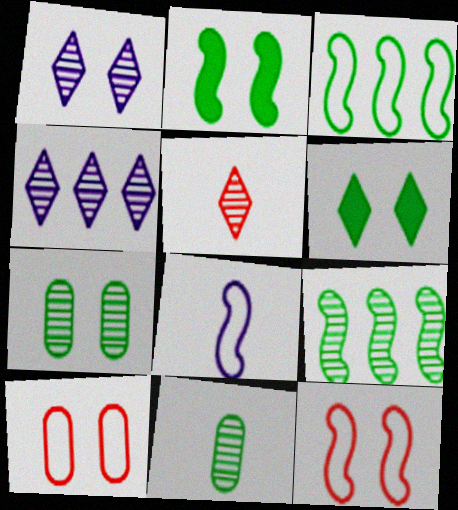[[1, 2, 10], 
[3, 6, 11], 
[3, 8, 12]]